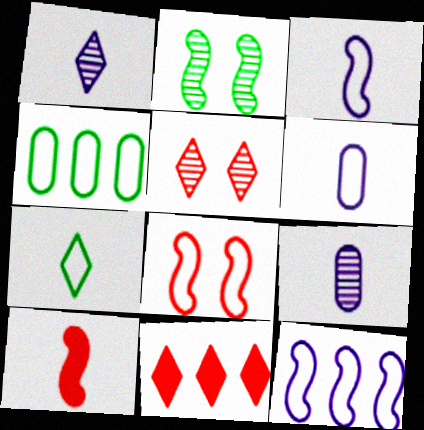[[2, 6, 11], 
[2, 10, 12], 
[7, 9, 10]]